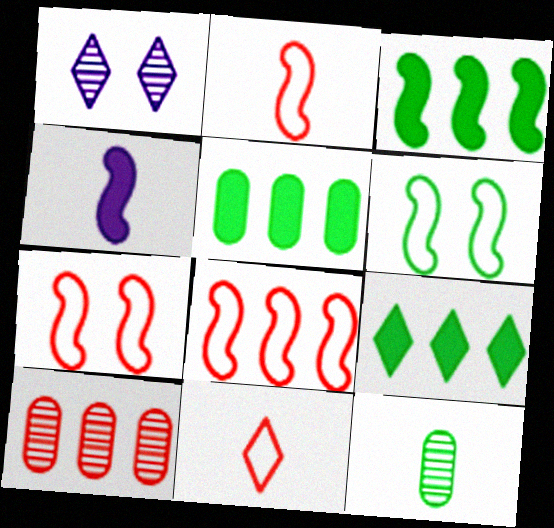[[1, 2, 5], 
[1, 9, 11], 
[2, 7, 8], 
[3, 5, 9], 
[4, 11, 12], 
[6, 9, 12]]